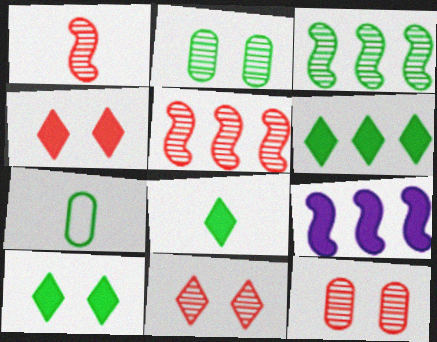[[3, 7, 10], 
[6, 8, 10], 
[7, 9, 11]]